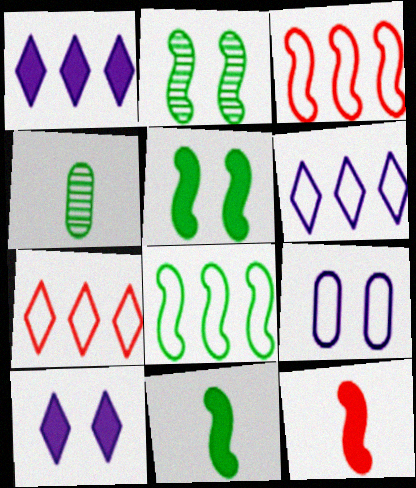[[2, 8, 11], 
[3, 4, 10]]